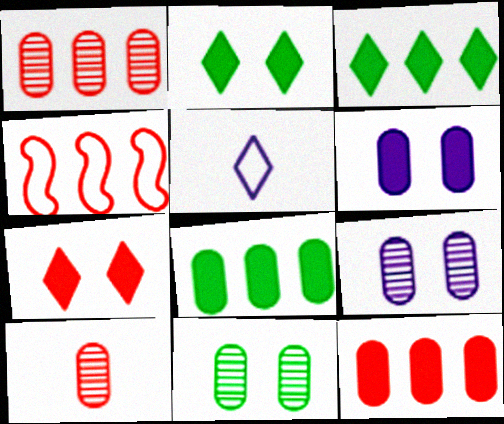[[4, 7, 10]]